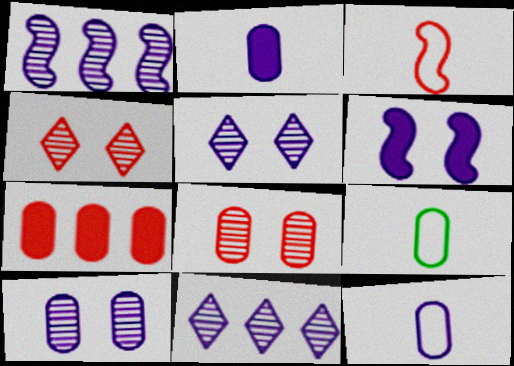[[3, 4, 7], 
[6, 11, 12], 
[7, 9, 10]]